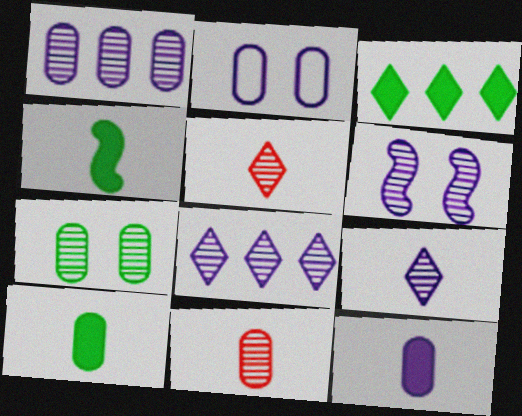[[1, 2, 12], 
[1, 6, 9], 
[1, 7, 11]]